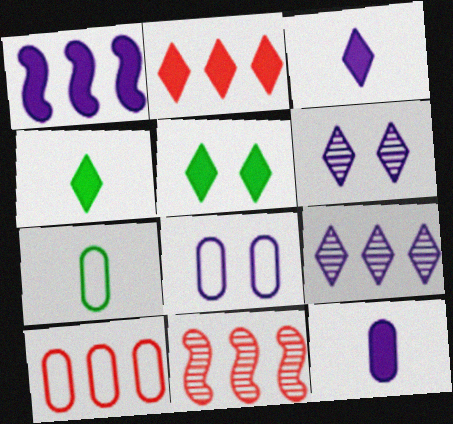[[2, 3, 5], 
[2, 10, 11], 
[4, 8, 11], 
[7, 8, 10]]